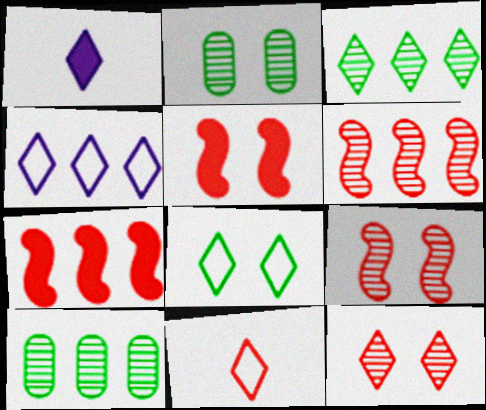[[4, 7, 10], 
[4, 8, 11]]